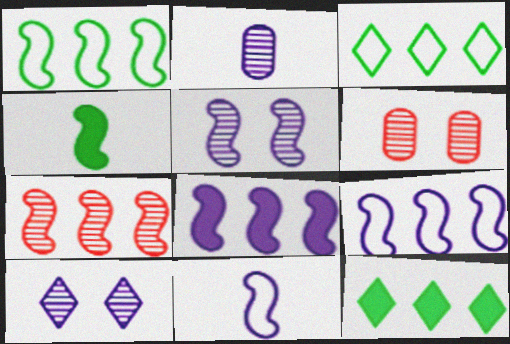[[1, 7, 8], 
[5, 8, 11], 
[6, 11, 12]]